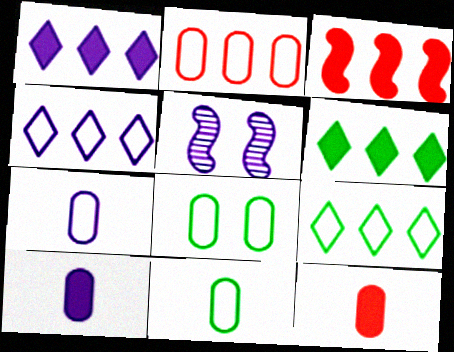[[1, 5, 7], 
[2, 7, 8], 
[4, 5, 10], 
[5, 9, 12]]